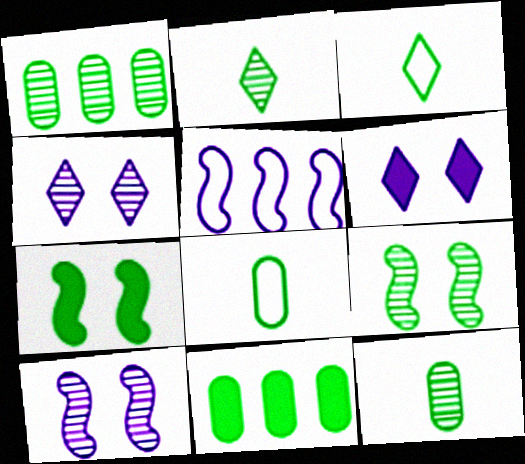[[1, 2, 9], 
[1, 3, 7], 
[3, 9, 11]]